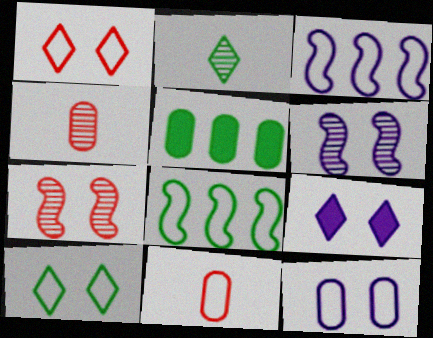[[3, 10, 11], 
[4, 5, 12], 
[4, 8, 9], 
[6, 9, 12]]